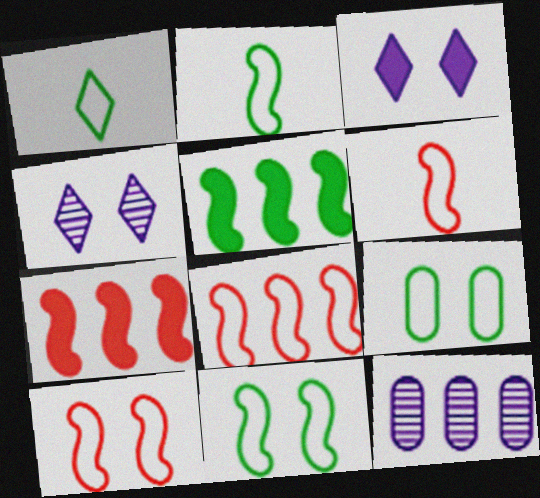[[6, 8, 10]]